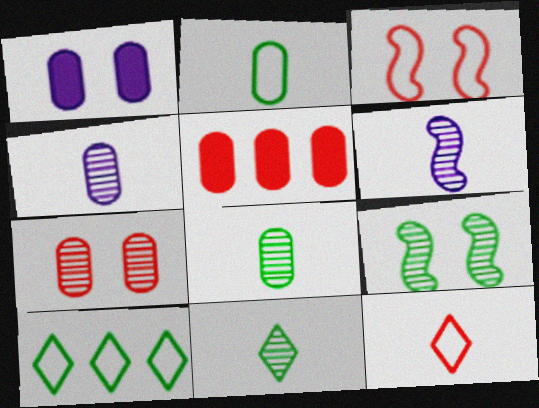[]